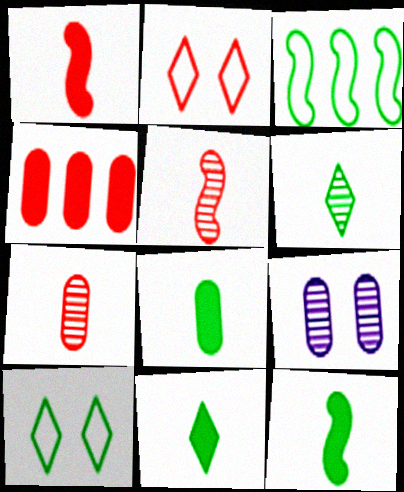[[2, 4, 5], 
[8, 11, 12]]